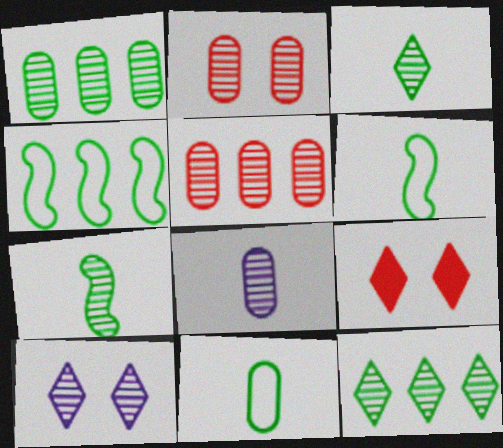[[1, 2, 8], 
[4, 8, 9], 
[5, 7, 10]]